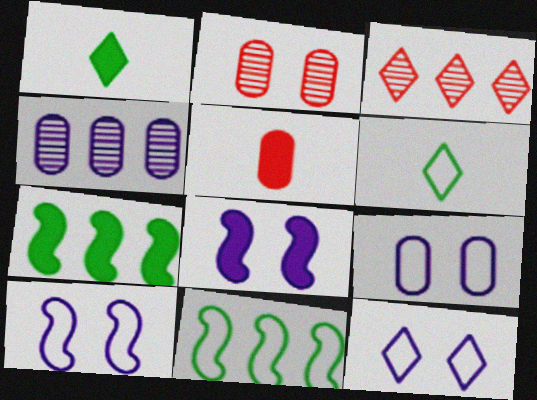[[1, 3, 12], 
[9, 10, 12]]